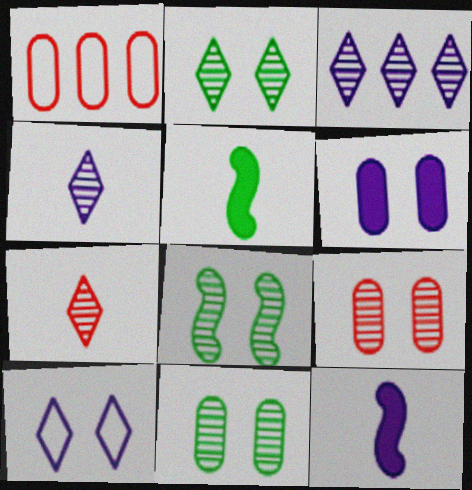[[1, 2, 12], 
[2, 3, 7], 
[2, 8, 11]]